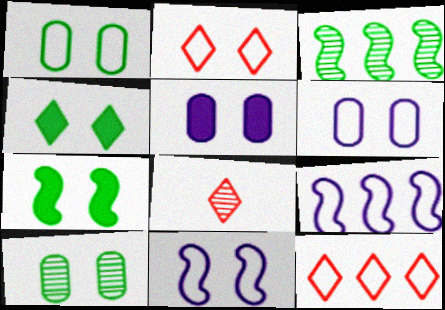[[1, 2, 11]]